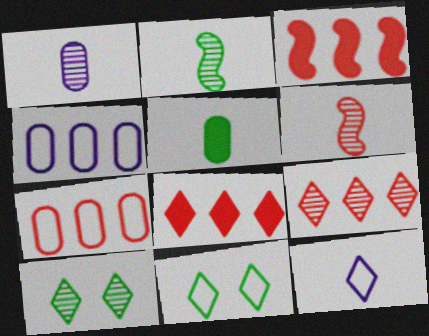[[1, 3, 11], 
[3, 7, 9], 
[5, 6, 12], 
[8, 10, 12]]